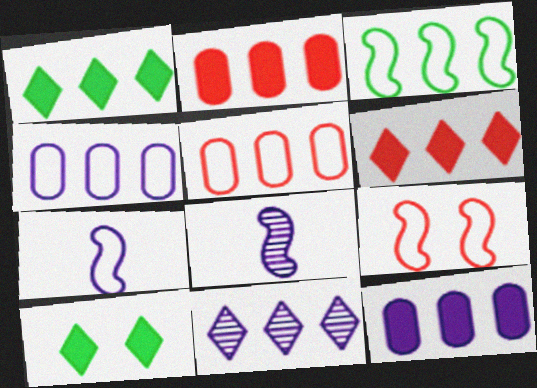[[2, 3, 11], 
[3, 7, 9], 
[5, 8, 10]]